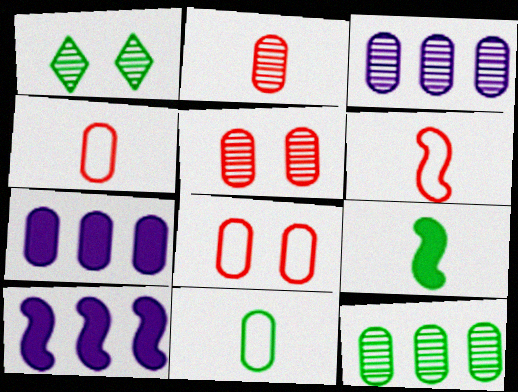[[1, 4, 10], 
[1, 6, 7], 
[5, 7, 11]]